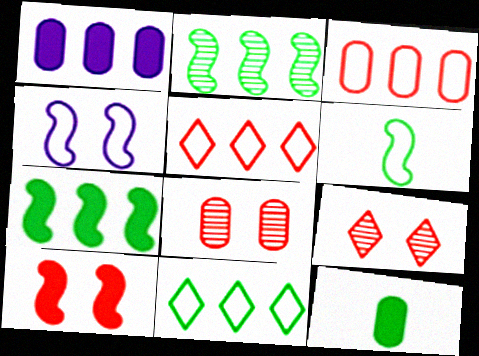[[1, 2, 5], 
[1, 6, 9]]